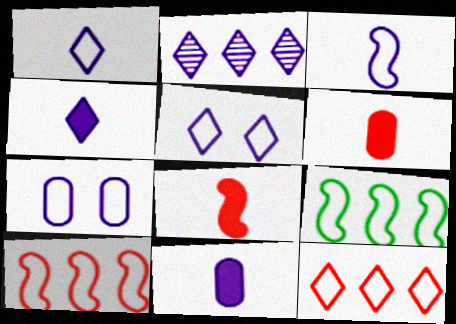[[2, 4, 5]]